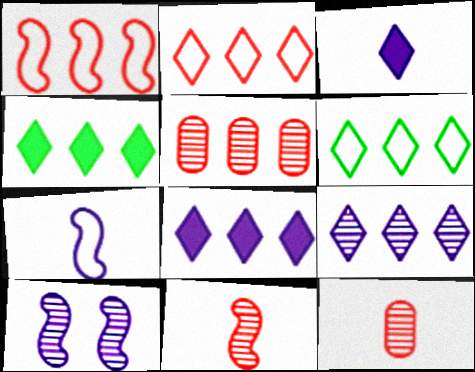[[2, 4, 9]]